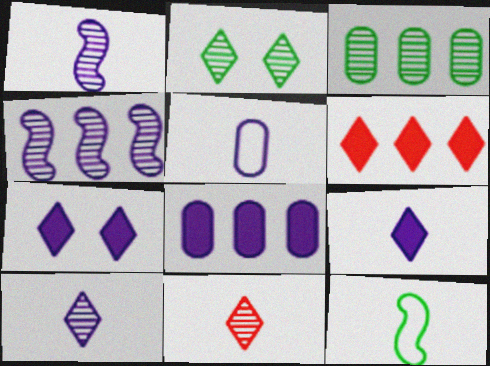[[1, 5, 9], 
[4, 5, 7]]